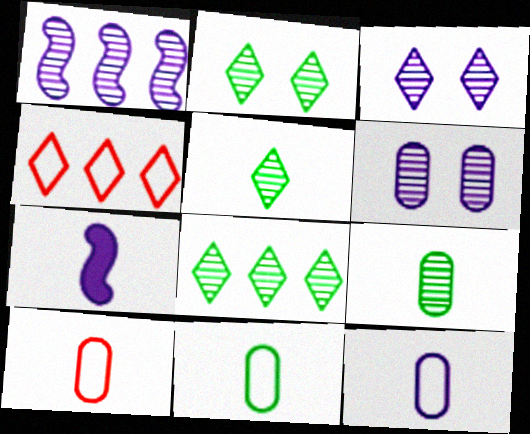[[2, 5, 8], 
[5, 7, 10], 
[10, 11, 12]]